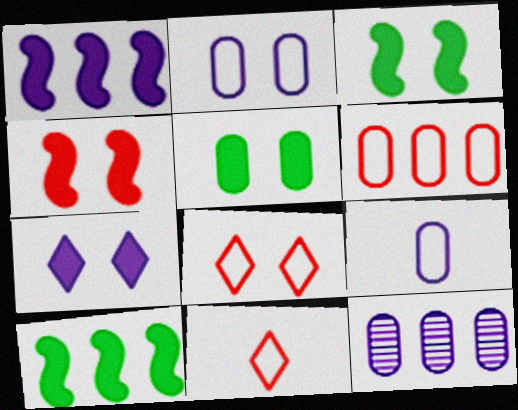[[3, 11, 12], 
[4, 5, 7]]